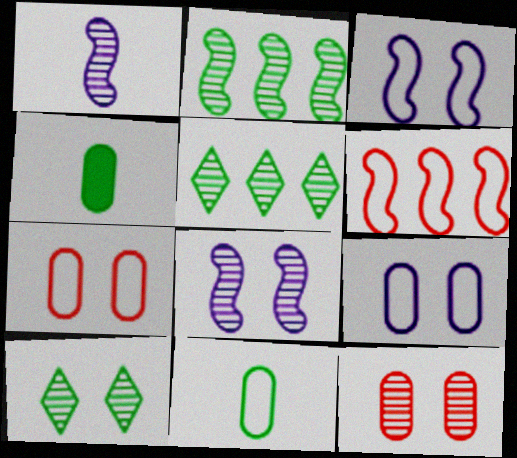[[1, 5, 12], 
[8, 10, 12]]